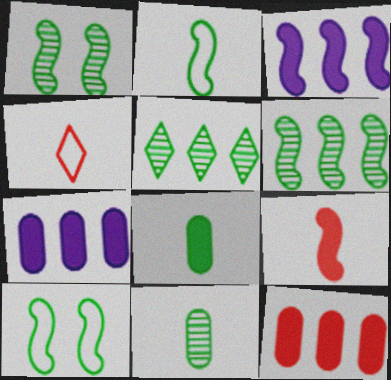[[1, 4, 7], 
[1, 5, 11], 
[5, 8, 10]]